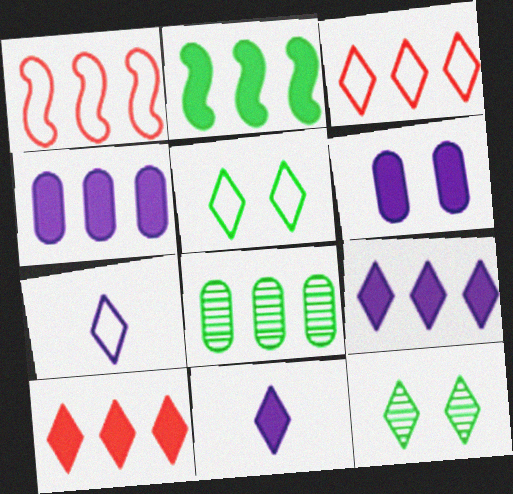[[1, 8, 9], 
[2, 4, 10], 
[3, 5, 7], 
[3, 11, 12], 
[7, 10, 12]]